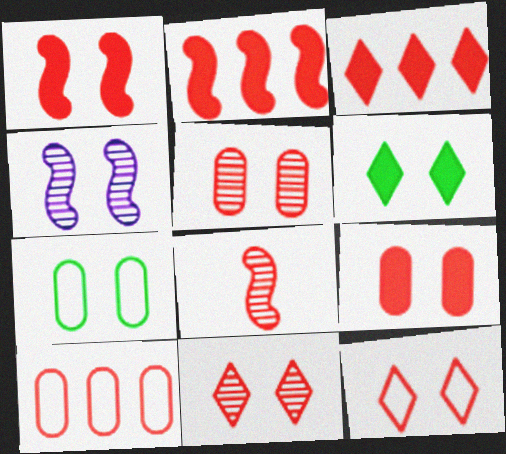[[1, 5, 12]]